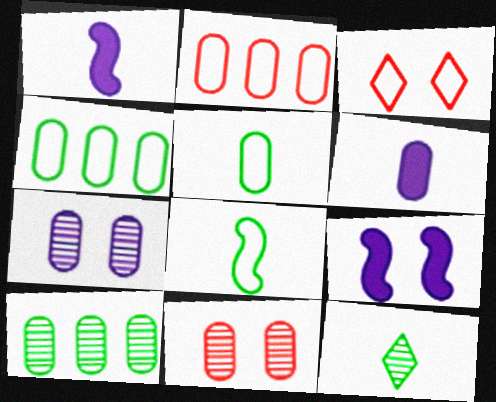[[1, 3, 10], 
[2, 9, 12], 
[4, 6, 11]]